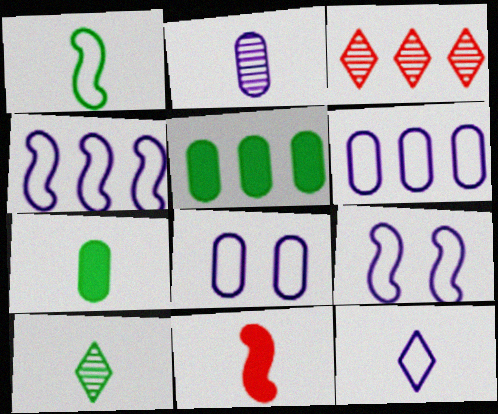[[1, 7, 10], 
[3, 4, 5], 
[3, 7, 9], 
[4, 8, 12], 
[6, 9, 12]]